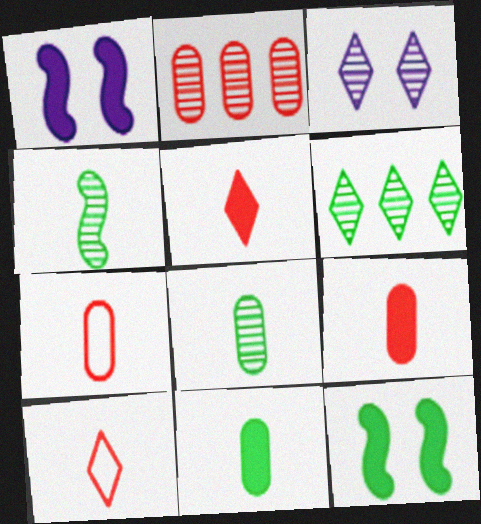[[1, 6, 7], 
[2, 3, 4]]